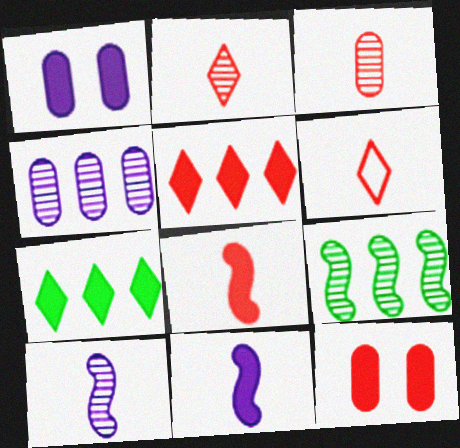[[1, 6, 9], 
[1, 7, 8], 
[3, 6, 8], 
[5, 8, 12], 
[7, 11, 12]]